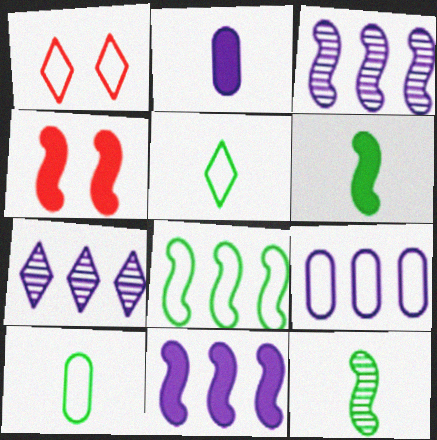[[4, 6, 11], 
[4, 7, 10], 
[7, 9, 11]]